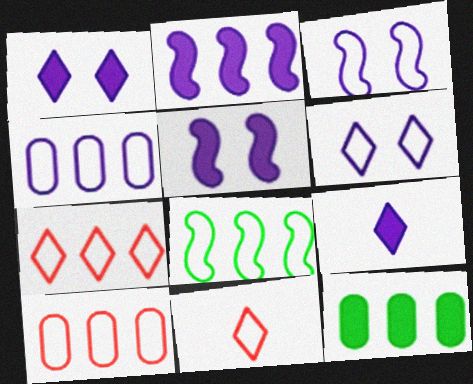[[4, 7, 8]]